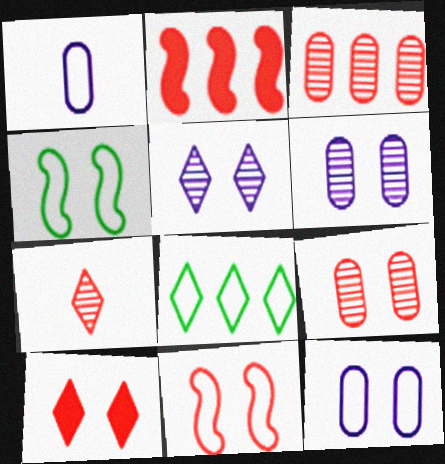[[1, 8, 11], 
[4, 6, 10], 
[9, 10, 11]]